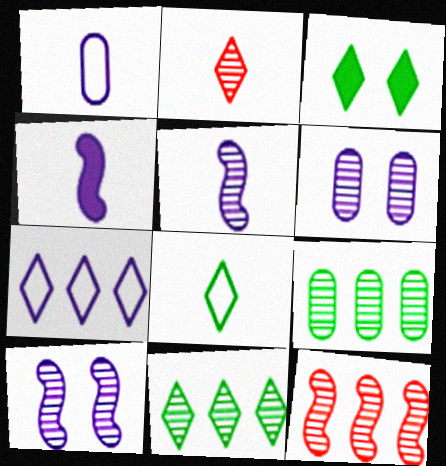[[1, 3, 12], 
[2, 3, 7], 
[2, 9, 10], 
[3, 8, 11], 
[4, 6, 7]]